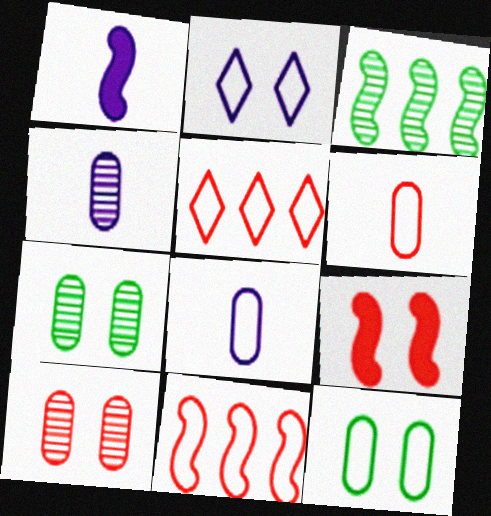[[1, 5, 7], 
[2, 7, 9]]